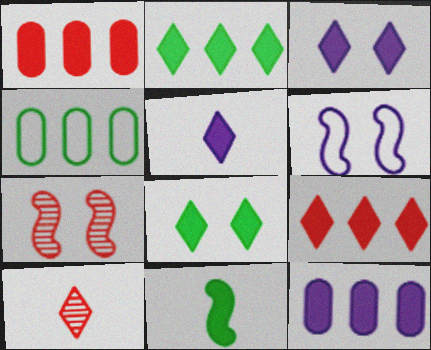[[1, 3, 11], 
[4, 5, 7], 
[5, 8, 9]]